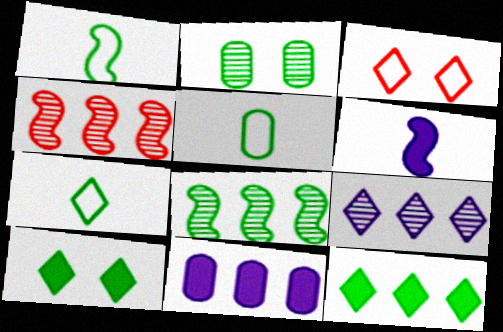[[1, 2, 12], 
[1, 5, 7], 
[5, 8, 10]]